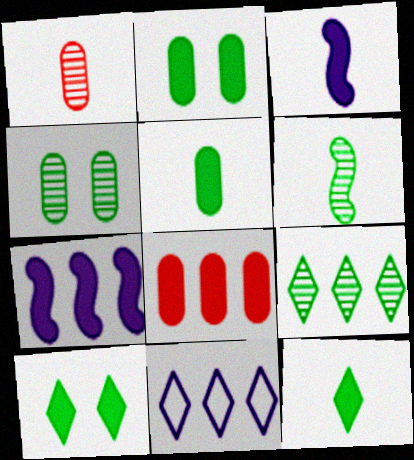[[3, 8, 10], 
[4, 6, 9]]